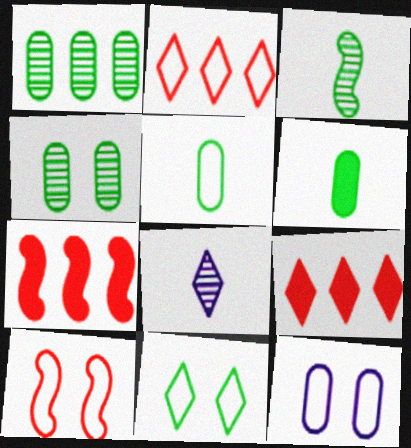[[3, 9, 12], 
[8, 9, 11], 
[10, 11, 12]]